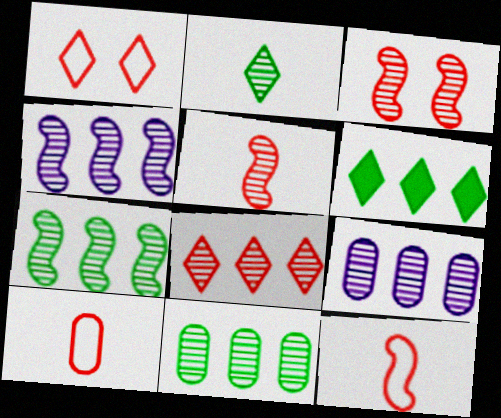[[2, 3, 9], 
[4, 8, 11], 
[7, 8, 9]]